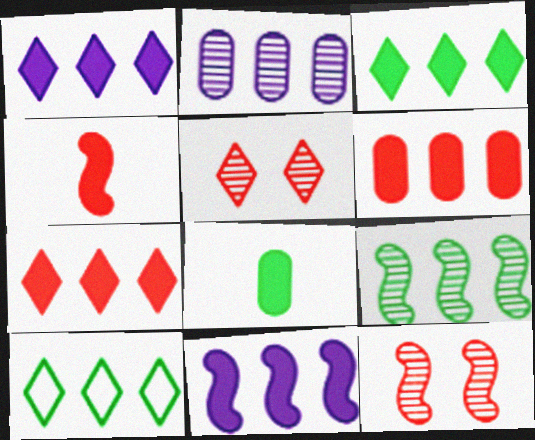[[1, 3, 7], 
[3, 6, 11]]